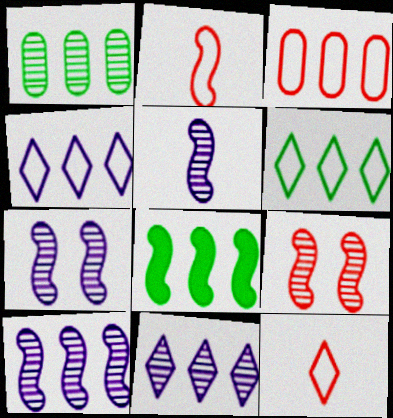[[1, 6, 8], 
[2, 7, 8], 
[3, 8, 11], 
[5, 7, 10]]